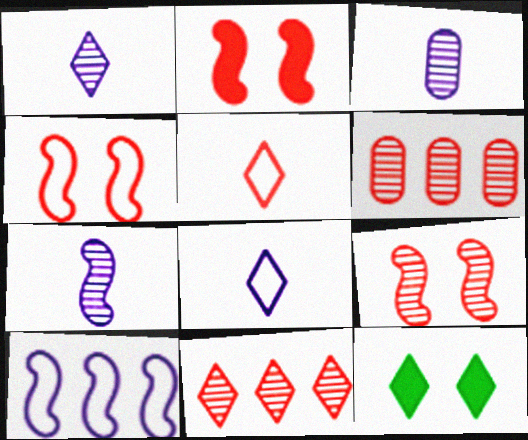[[1, 3, 7], 
[2, 4, 9], 
[2, 5, 6], 
[8, 11, 12]]